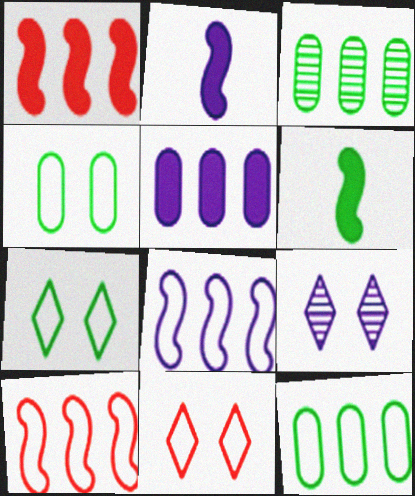[[2, 3, 11], 
[3, 6, 7]]